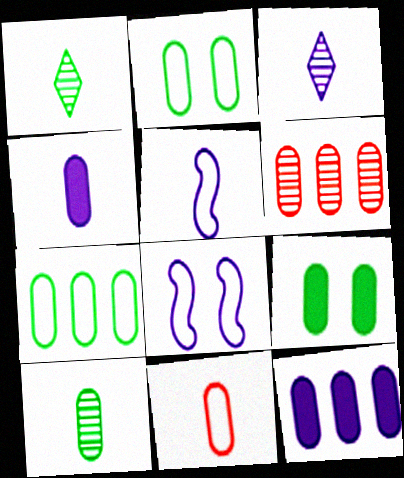[[2, 4, 6], 
[3, 4, 5], 
[3, 8, 12], 
[4, 10, 11], 
[6, 7, 12], 
[7, 9, 10]]